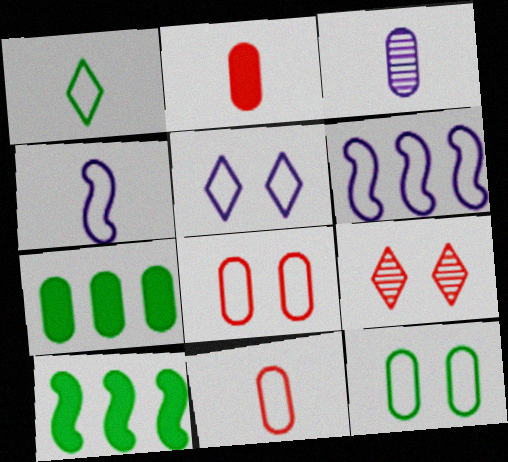[[1, 4, 11], 
[1, 6, 8], 
[3, 7, 8], 
[4, 7, 9]]